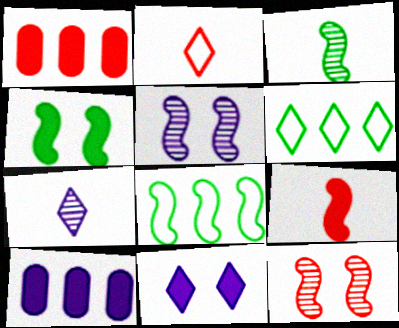[[1, 2, 12], 
[3, 4, 8], 
[5, 8, 9]]